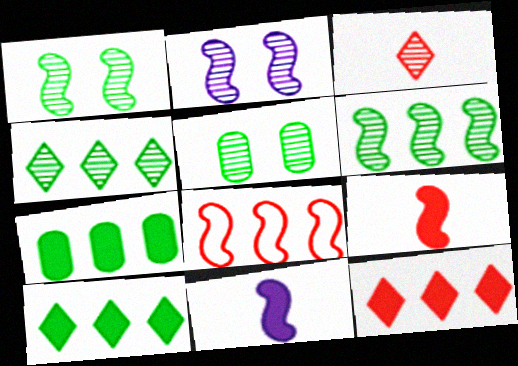[[1, 8, 11]]